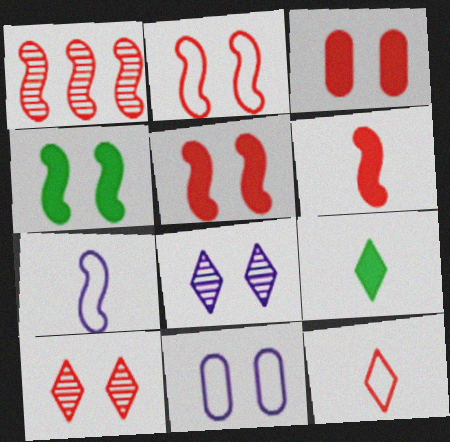[[1, 2, 6], 
[1, 3, 12], 
[1, 4, 7], 
[1, 9, 11], 
[2, 3, 10], 
[4, 10, 11]]